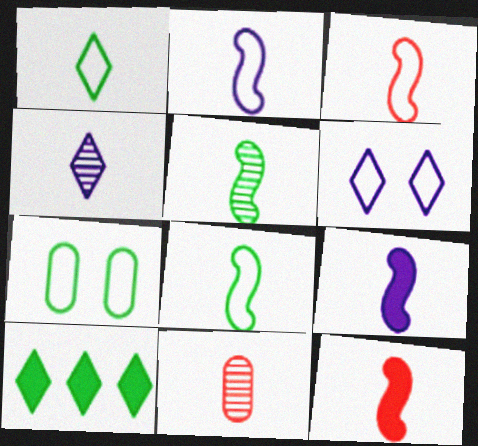[[1, 9, 11], 
[2, 3, 8], 
[2, 5, 12], 
[3, 5, 9], 
[4, 5, 11], 
[5, 7, 10]]